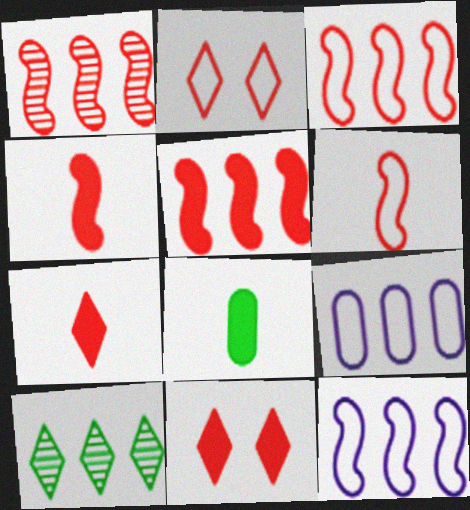[[1, 3, 5], 
[5, 9, 10]]